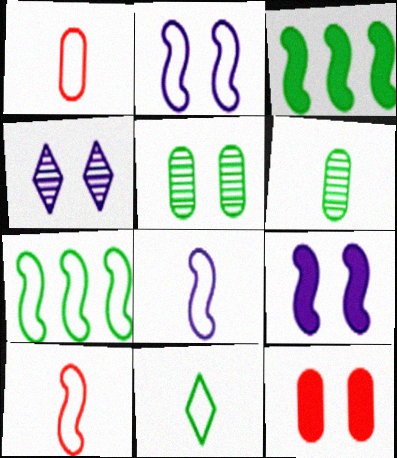[[1, 3, 4], 
[1, 8, 11], 
[2, 7, 10], 
[3, 5, 11]]